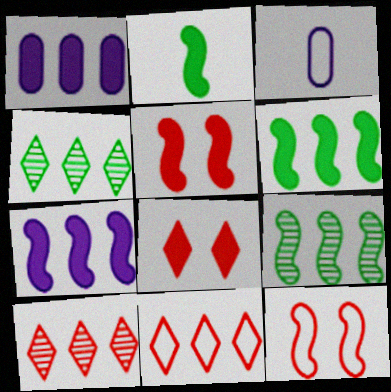[[1, 2, 8], 
[1, 9, 11], 
[2, 5, 7], 
[3, 4, 5], 
[3, 8, 9]]